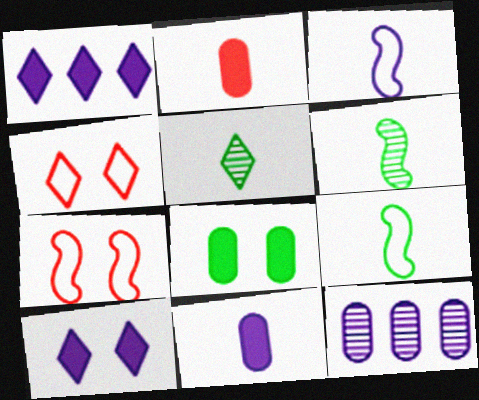[[1, 4, 5], 
[2, 3, 5], 
[3, 10, 12]]